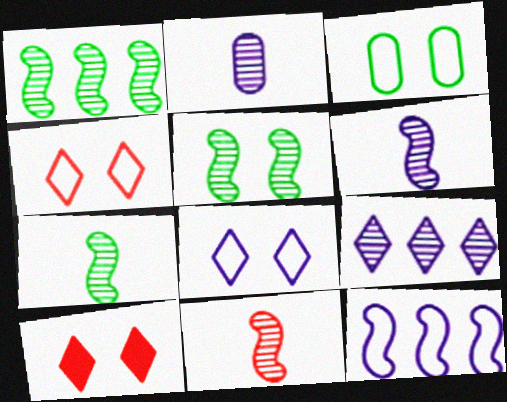[[1, 5, 7], 
[6, 7, 11]]